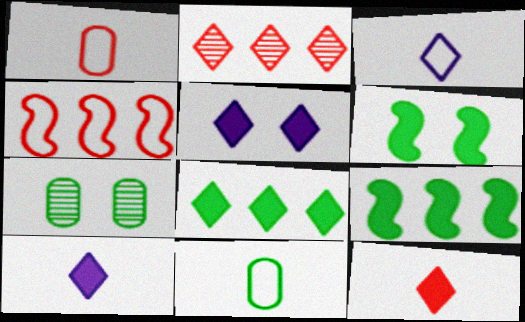[[4, 7, 10], 
[5, 8, 12]]